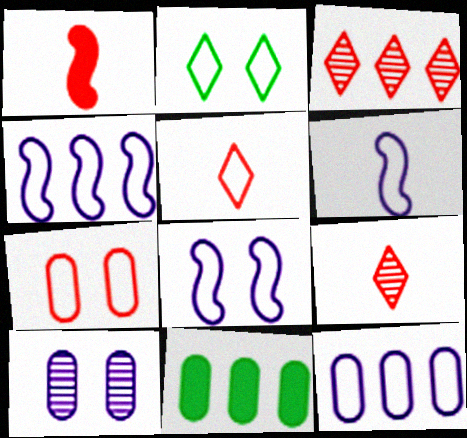[[1, 3, 7], 
[2, 7, 8], 
[3, 4, 11], 
[4, 6, 8], 
[8, 9, 11]]